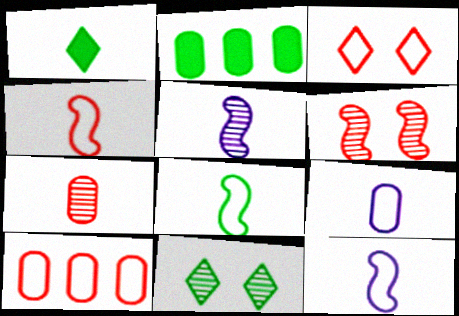[[1, 7, 12], 
[2, 3, 5], 
[2, 8, 11], 
[3, 4, 10], 
[4, 8, 12]]